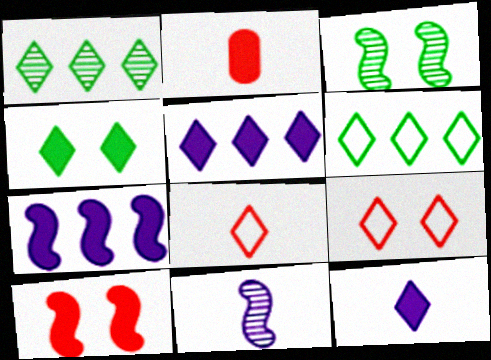[[1, 9, 12], 
[2, 4, 7]]